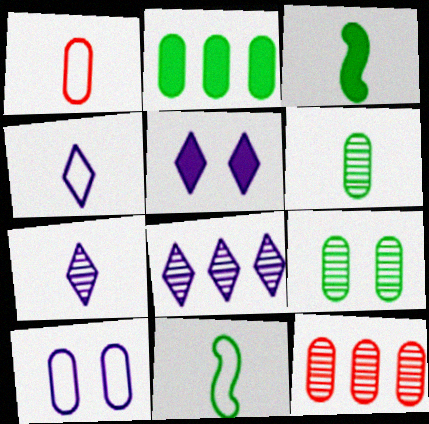[[1, 3, 7], 
[1, 4, 11], 
[4, 5, 8], 
[5, 11, 12]]